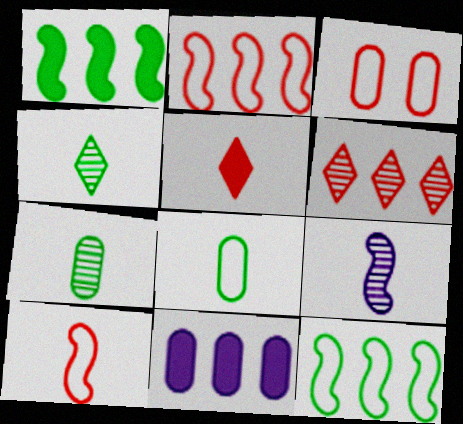[[3, 7, 11], 
[5, 8, 9], 
[6, 11, 12]]